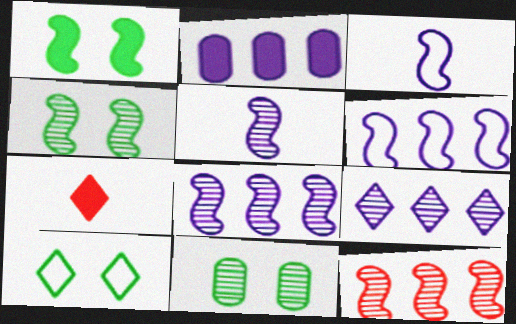[[1, 2, 7], 
[1, 3, 12], 
[1, 10, 11], 
[2, 6, 9], 
[4, 5, 12], 
[6, 7, 11], 
[7, 9, 10]]